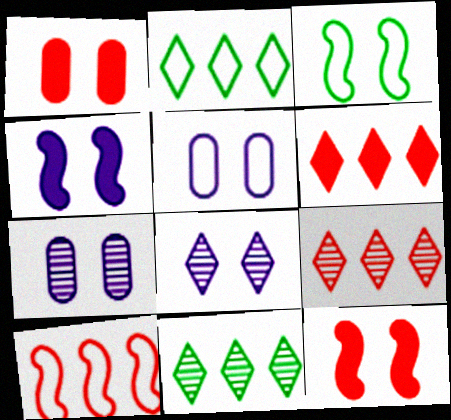[[1, 3, 8], 
[4, 5, 8]]